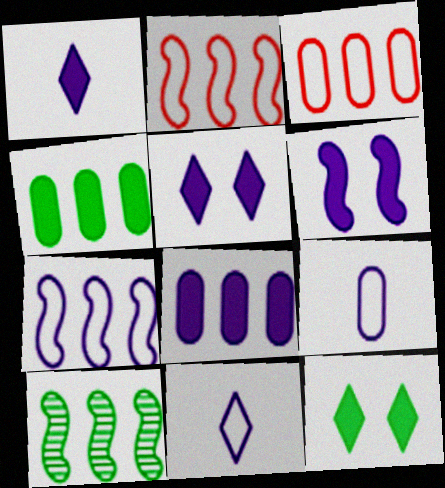[[1, 6, 8]]